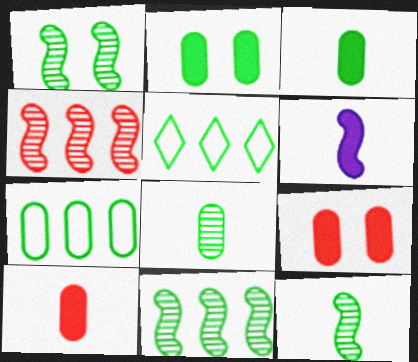[[1, 3, 5], 
[1, 11, 12], 
[2, 5, 12], 
[2, 7, 8]]